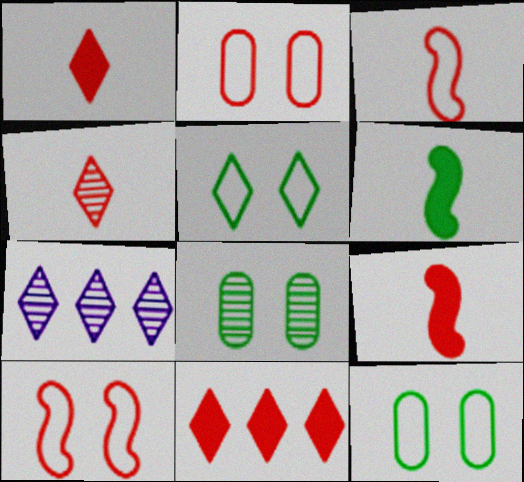[[1, 5, 7], 
[2, 6, 7], 
[7, 9, 12]]